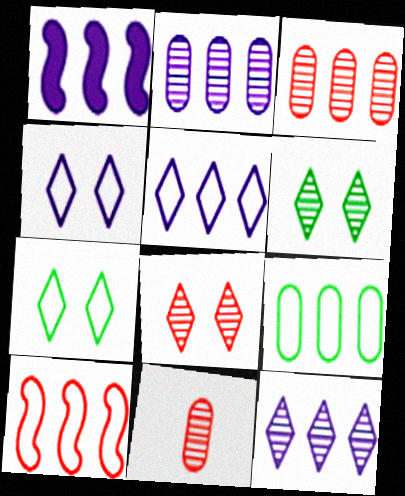[[1, 2, 5], 
[1, 7, 11], 
[5, 9, 10]]